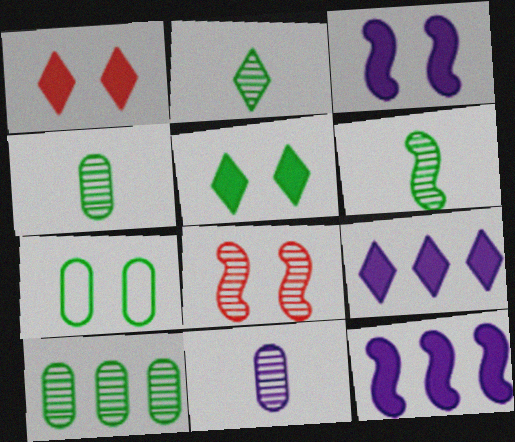[[2, 4, 6]]